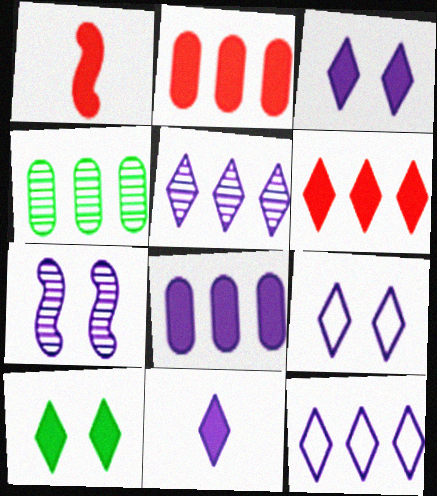[[1, 4, 9], 
[1, 8, 10], 
[5, 9, 11], 
[6, 10, 11]]